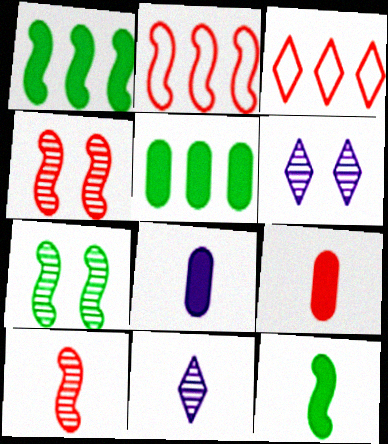[[3, 4, 9], 
[3, 7, 8]]